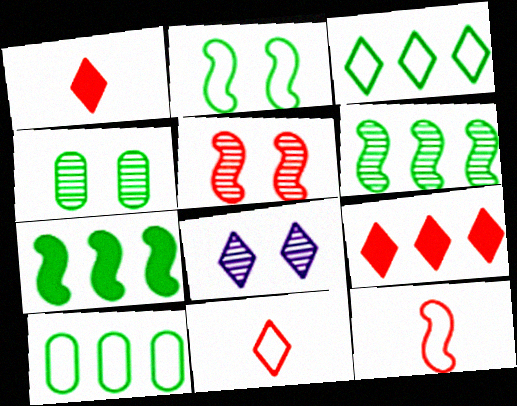[[1, 3, 8], 
[4, 5, 8]]